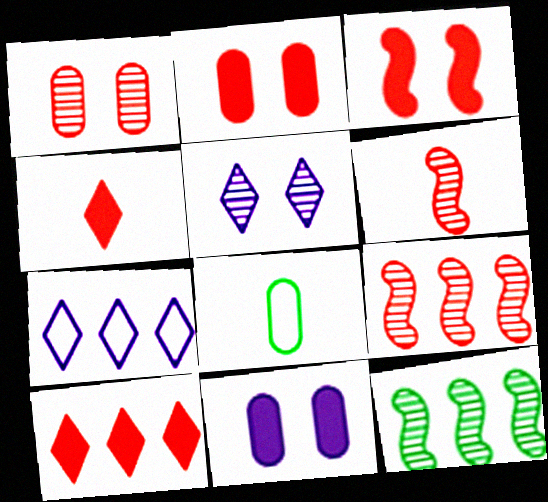[]